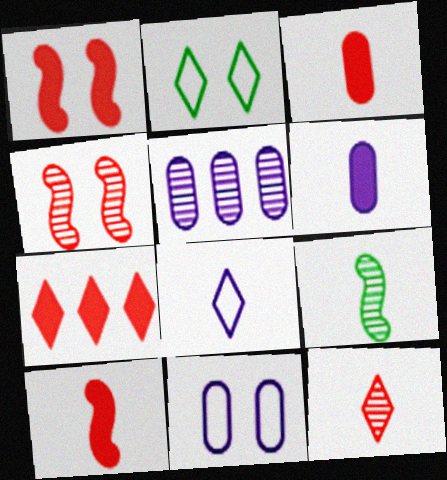[[1, 3, 7], 
[2, 5, 10], 
[3, 8, 9], 
[5, 6, 11], 
[7, 9, 11]]